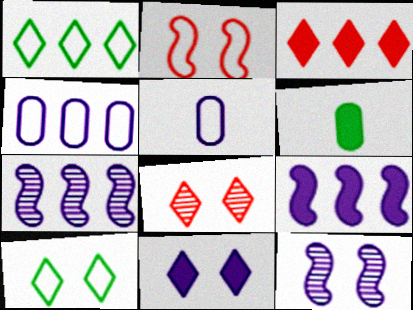[[1, 2, 5], 
[5, 7, 11], 
[8, 10, 11]]